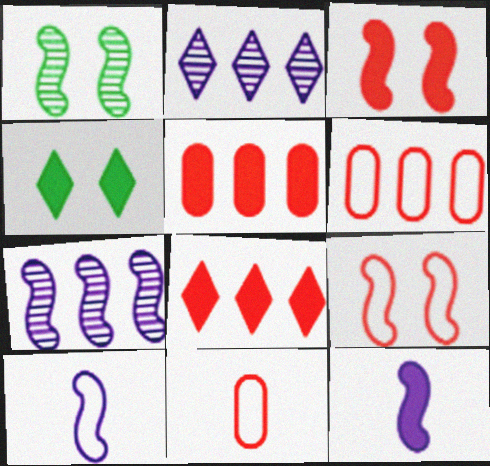[[4, 5, 12], 
[4, 7, 11]]